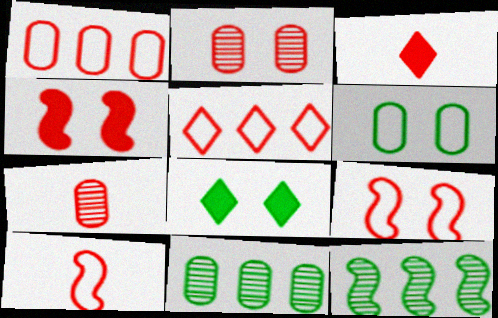[[3, 7, 10], 
[4, 5, 7]]